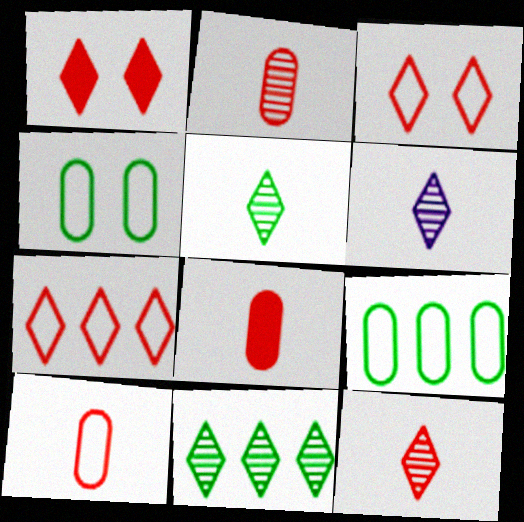[[1, 7, 12], 
[2, 8, 10], 
[5, 6, 12]]